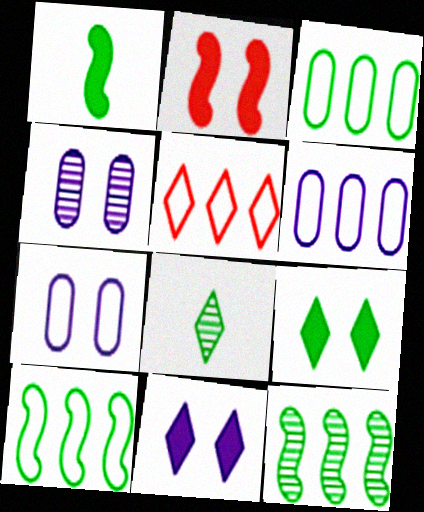[[1, 4, 5], 
[2, 6, 8], 
[5, 6, 10], 
[5, 8, 11]]